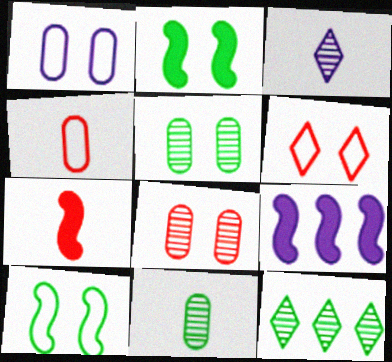[[1, 3, 9], 
[1, 6, 10], 
[1, 7, 12], 
[2, 7, 9], 
[6, 9, 11]]